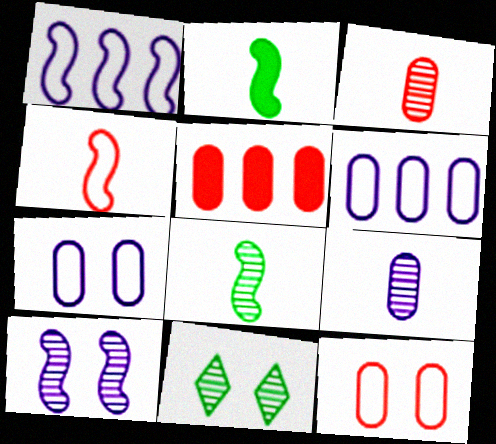[[3, 5, 12]]